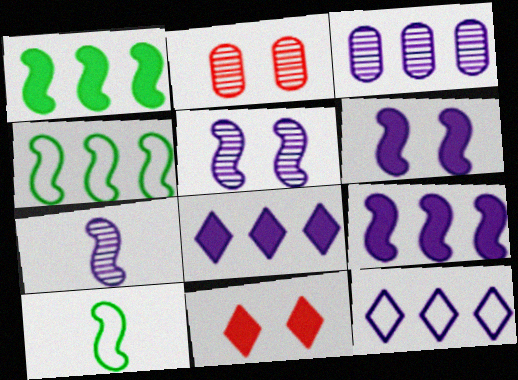[[2, 8, 10], 
[3, 9, 12], 
[3, 10, 11]]